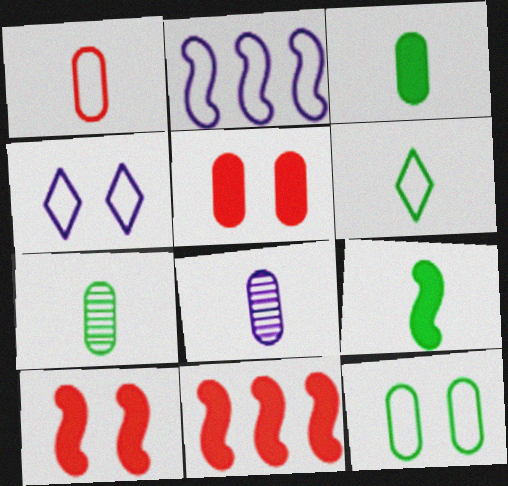[[1, 3, 8], 
[4, 7, 11], 
[6, 7, 9]]